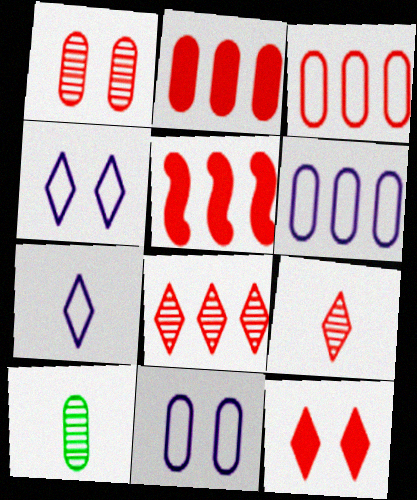[[2, 10, 11], 
[3, 5, 8], 
[4, 5, 10]]